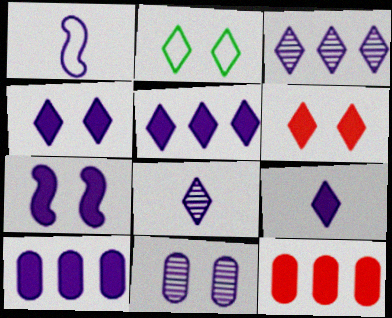[[1, 5, 11], 
[4, 5, 9], 
[7, 9, 10]]